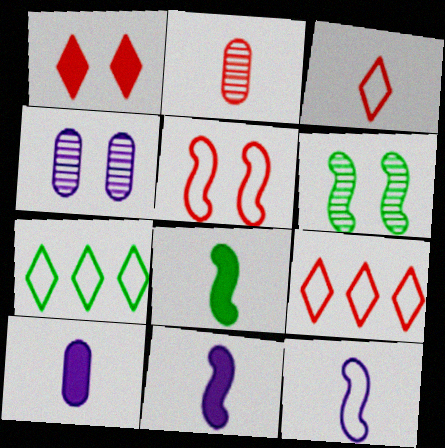[[4, 8, 9], 
[6, 9, 10]]